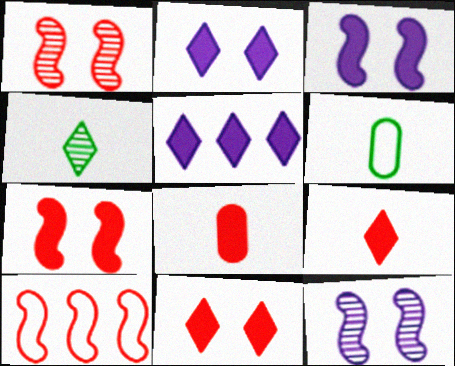[[1, 5, 6]]